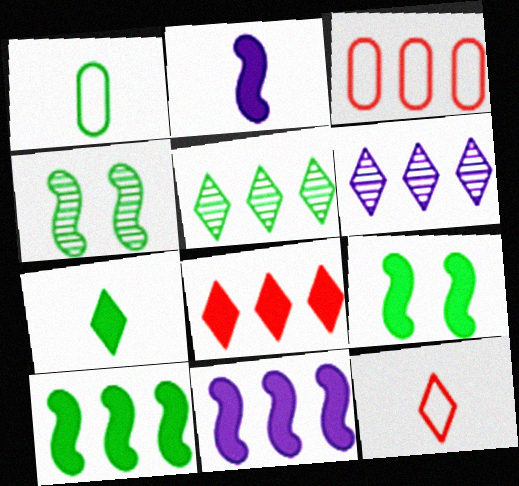[[1, 5, 9], 
[3, 5, 11], 
[3, 6, 10]]